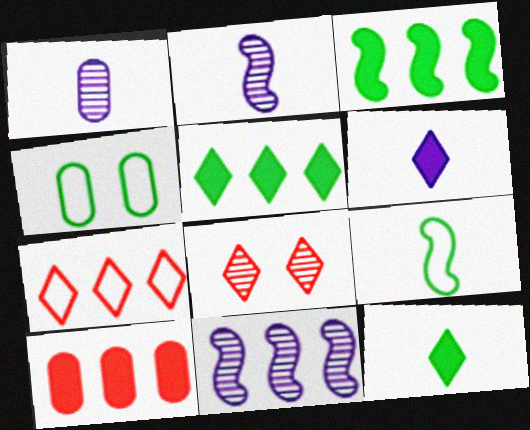[[1, 4, 10]]